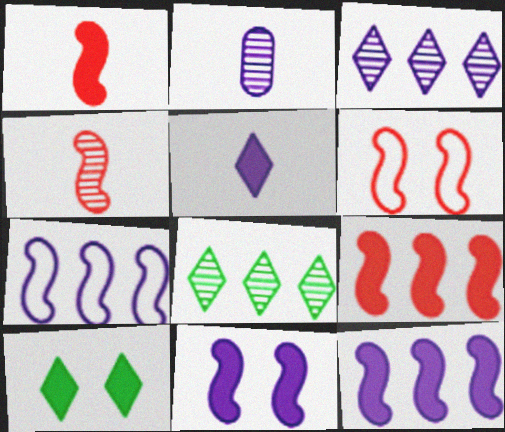[[4, 6, 9]]